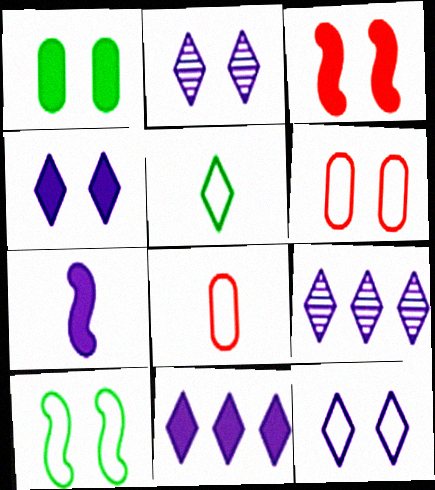[[1, 3, 4], 
[2, 4, 12], 
[6, 10, 12]]